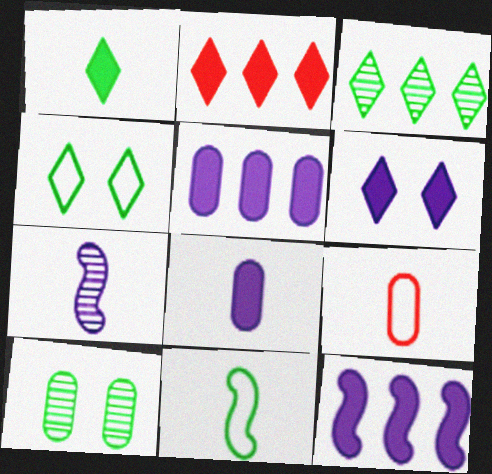[[1, 2, 6], 
[1, 3, 4], 
[1, 7, 9], 
[5, 9, 10], 
[6, 8, 12]]